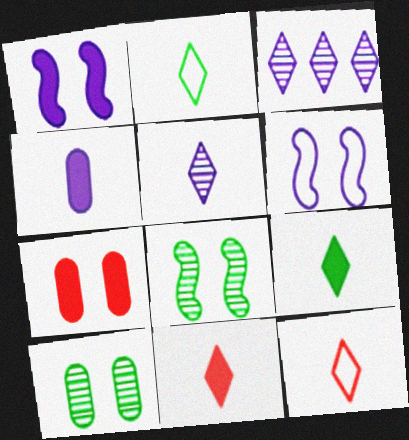[[2, 5, 11], 
[3, 4, 6], 
[5, 9, 12]]